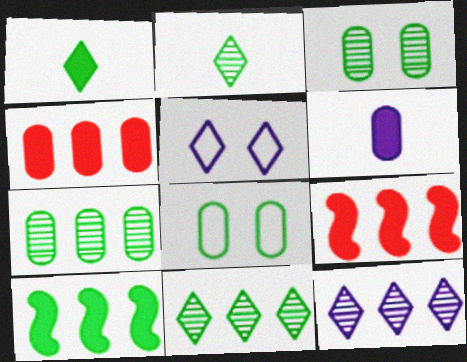[[2, 8, 10]]